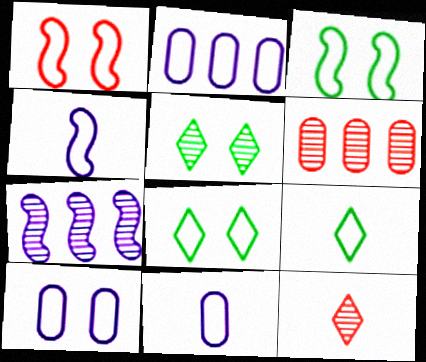[[1, 2, 9], 
[1, 8, 10], 
[2, 10, 11]]